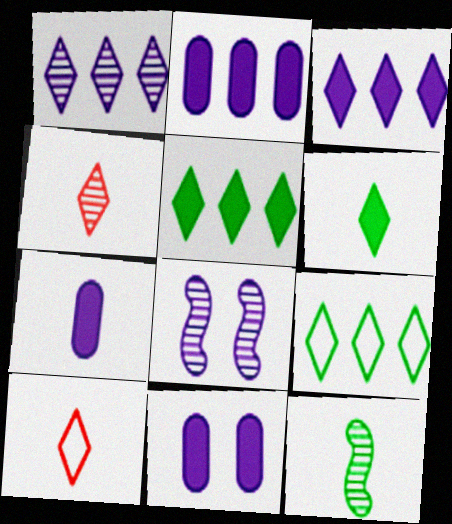[[2, 7, 11], 
[7, 10, 12]]